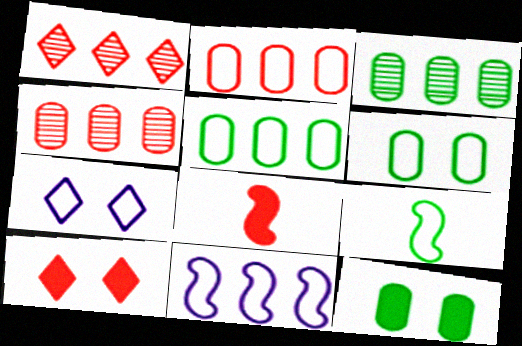[[2, 7, 9], 
[3, 7, 8]]